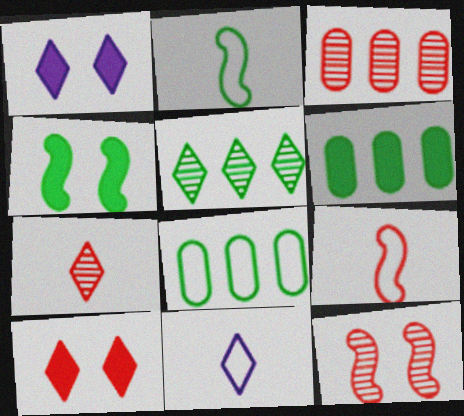[[1, 2, 3], 
[3, 4, 11], 
[3, 7, 12], 
[3, 9, 10], 
[5, 10, 11], 
[6, 11, 12]]